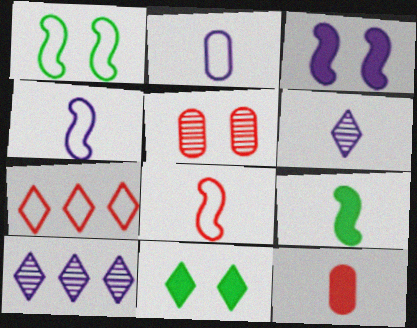[[1, 2, 7], 
[1, 10, 12], 
[2, 3, 10], 
[6, 7, 11]]